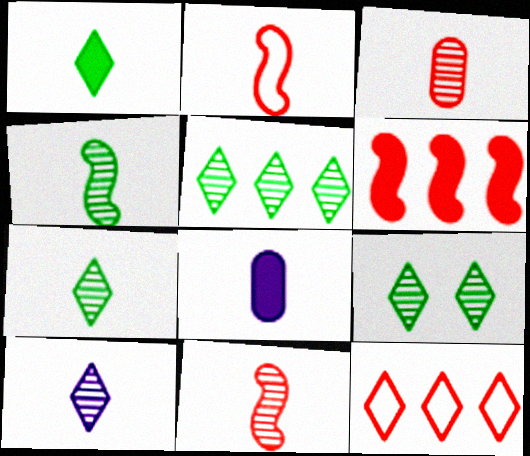[[2, 7, 8], 
[3, 4, 10], 
[5, 7, 9]]